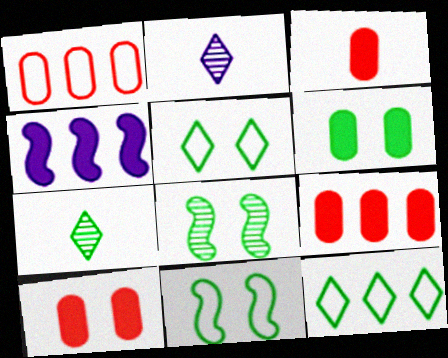[[2, 9, 11], 
[3, 9, 10], 
[5, 6, 8]]